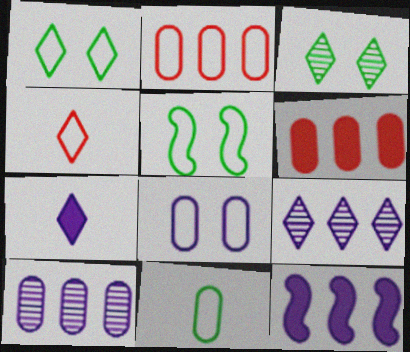[[2, 8, 11]]